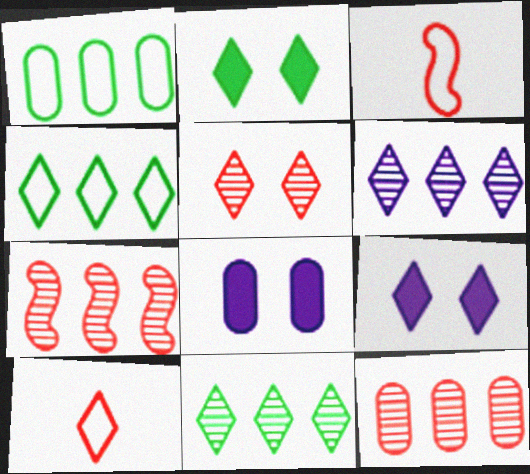[[2, 6, 10], 
[3, 8, 11], 
[9, 10, 11]]